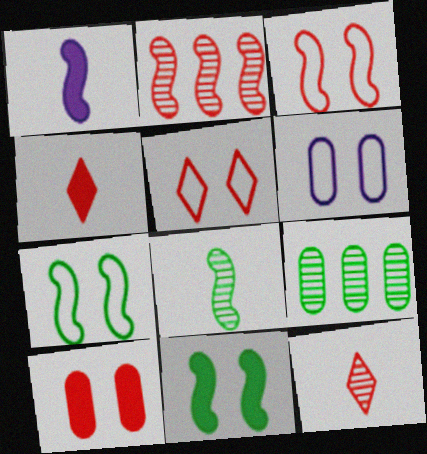[[1, 2, 7], 
[1, 5, 9], 
[5, 6, 7]]